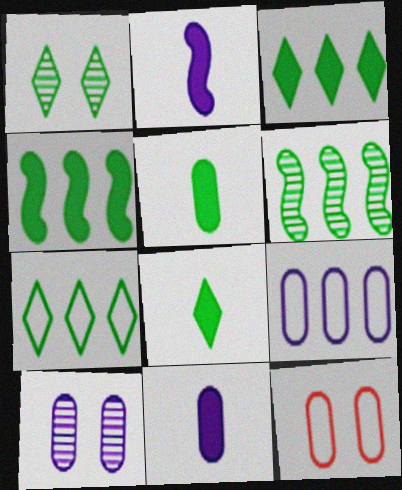[[1, 7, 8], 
[9, 10, 11]]